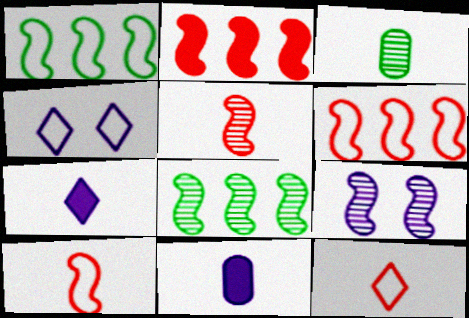[[2, 3, 4], 
[3, 7, 10], 
[5, 8, 9]]